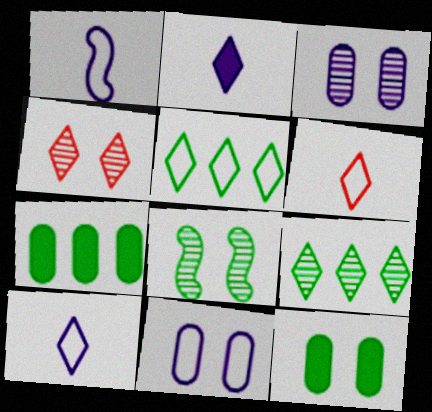[[1, 4, 7], 
[2, 4, 5], 
[3, 4, 8]]